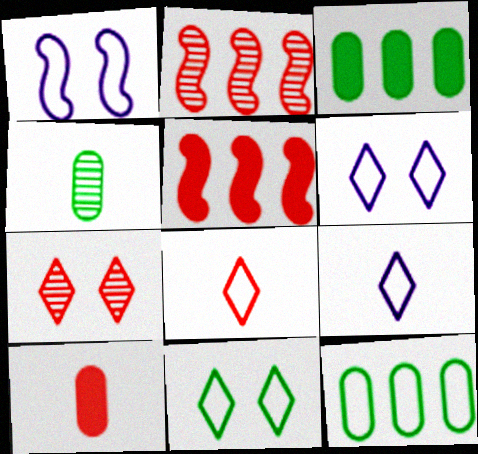[[1, 8, 12], 
[4, 5, 6]]